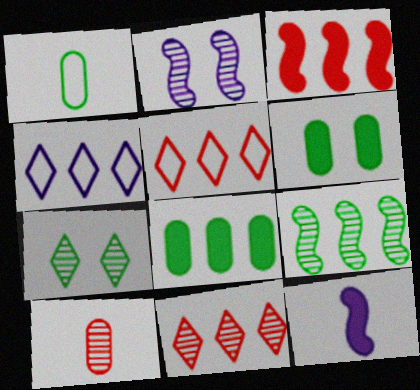[]